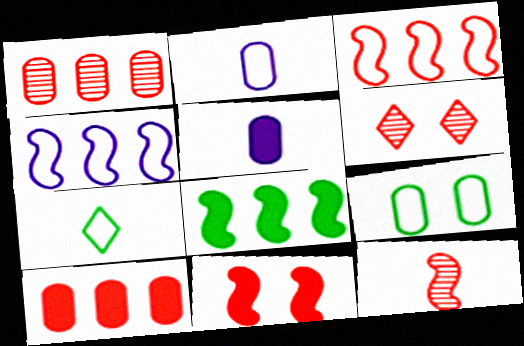[[1, 5, 9], 
[1, 6, 12], 
[2, 6, 8], 
[3, 11, 12], 
[5, 7, 12]]